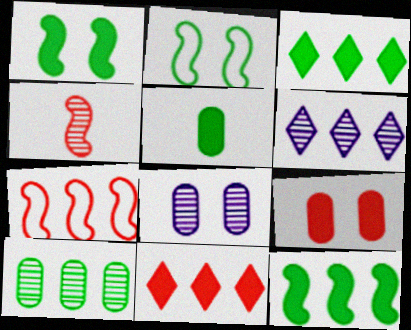[[1, 3, 5]]